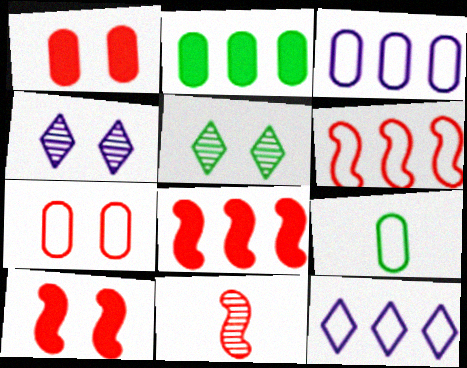[[3, 7, 9], 
[4, 8, 9], 
[6, 10, 11]]